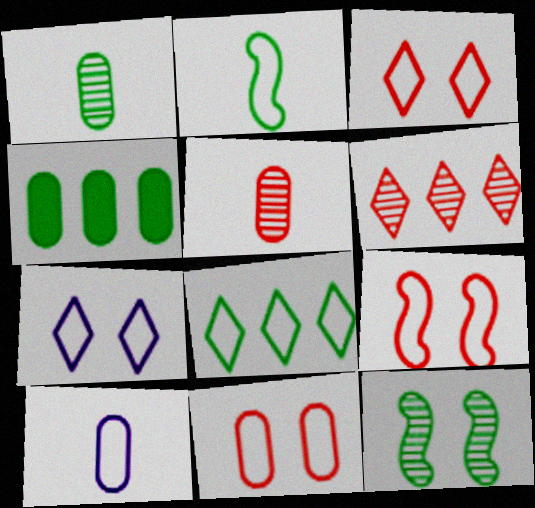[[3, 9, 11], 
[8, 9, 10]]